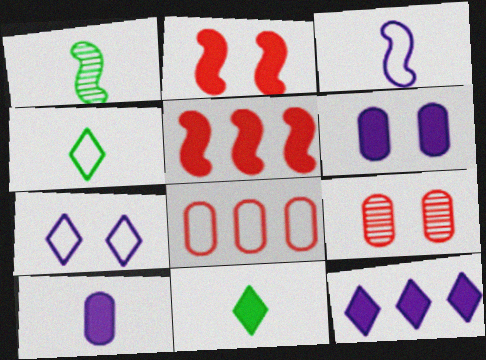[[5, 6, 11]]